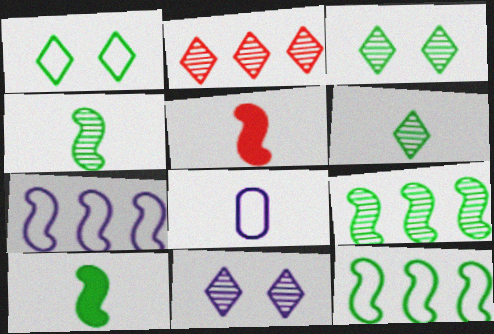[[2, 6, 11], 
[5, 6, 8]]